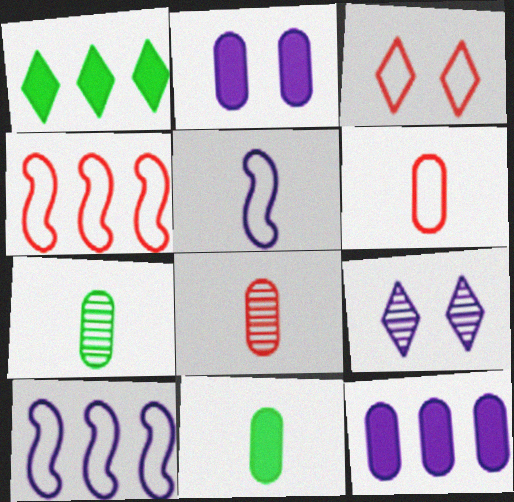[[3, 4, 6], 
[4, 9, 11], 
[5, 9, 12]]